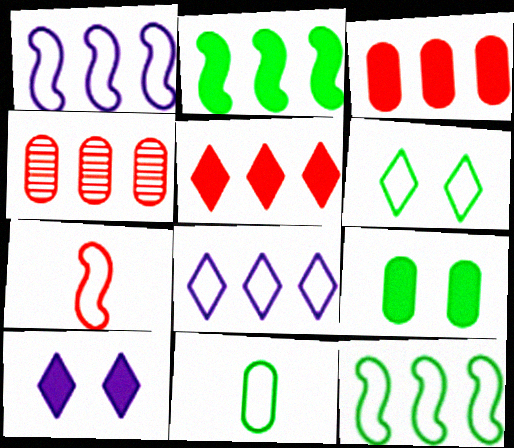[[2, 4, 8], 
[6, 11, 12]]